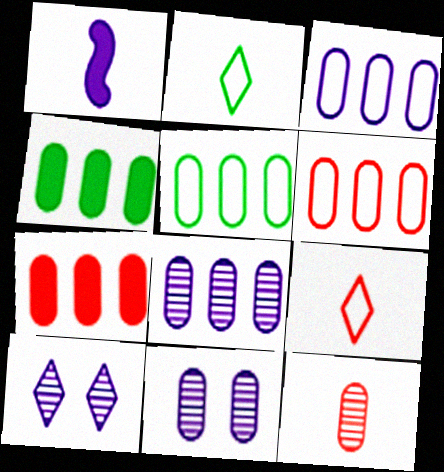[[1, 2, 12], 
[1, 3, 10], 
[3, 5, 6], 
[4, 6, 8], 
[5, 7, 8]]